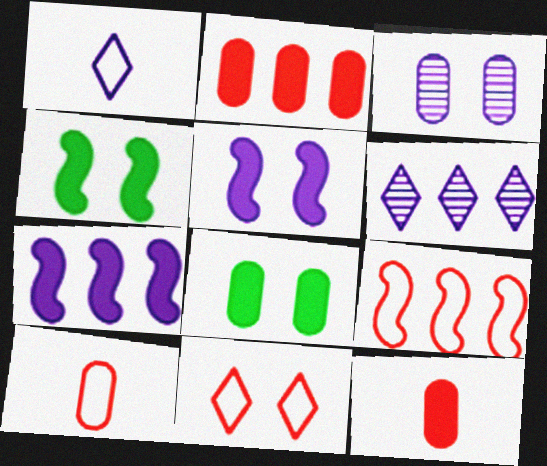[[1, 3, 7], 
[3, 4, 11], 
[4, 6, 10], 
[9, 10, 11]]